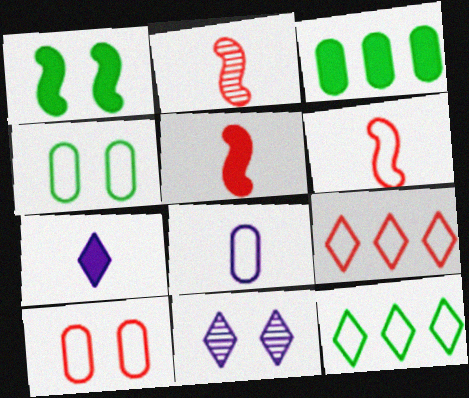[[1, 10, 11], 
[2, 5, 6], 
[3, 6, 11], 
[6, 9, 10]]